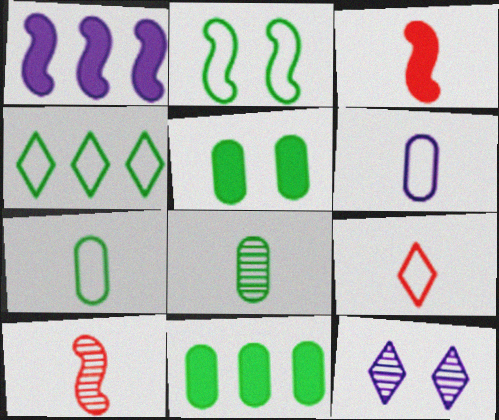[[1, 2, 10], 
[1, 6, 12], 
[2, 4, 7]]